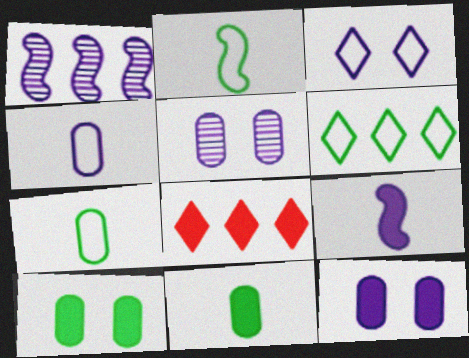[[2, 5, 8], 
[8, 9, 10]]